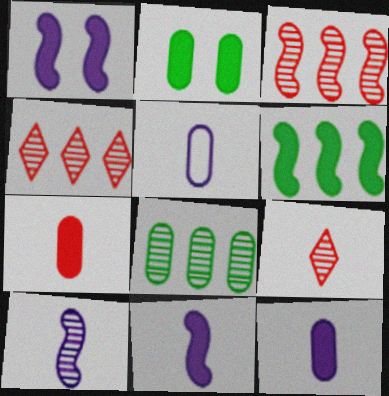[]